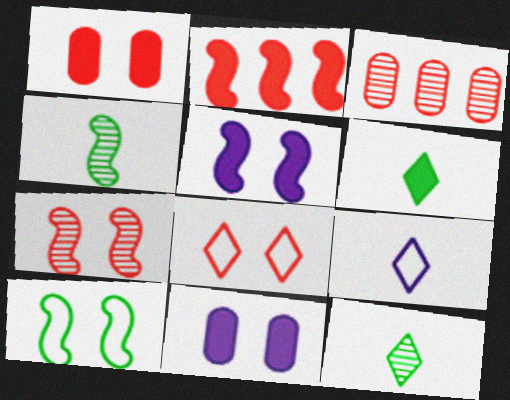[[1, 7, 8], 
[2, 6, 11], 
[5, 7, 10]]